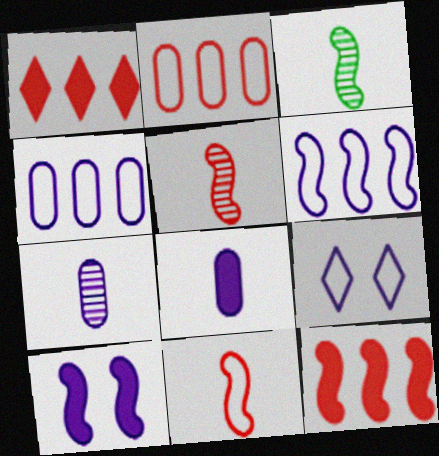[]